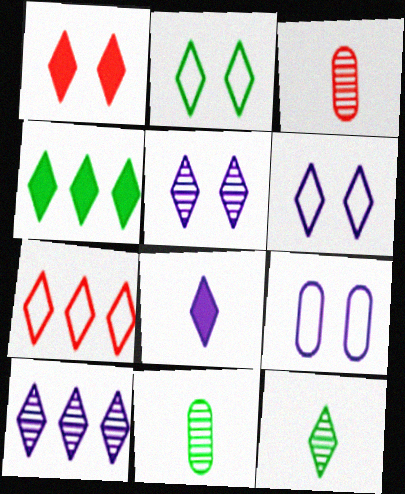[[1, 2, 5], 
[1, 4, 8], 
[2, 4, 12], 
[4, 7, 10], 
[6, 8, 10]]